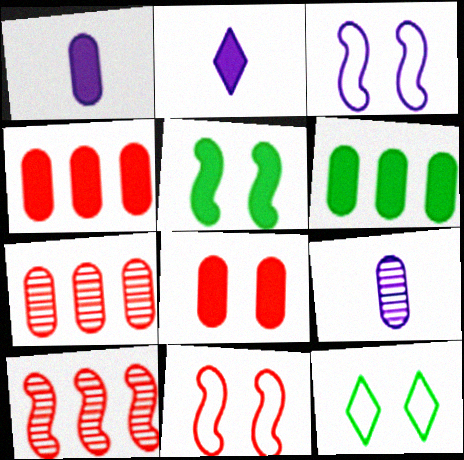[[1, 6, 8], 
[1, 10, 12], 
[2, 4, 5]]